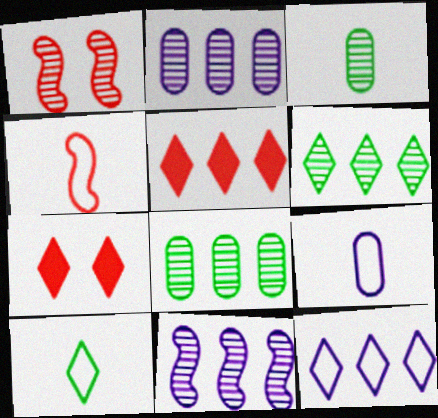[[4, 9, 10], 
[5, 6, 12]]